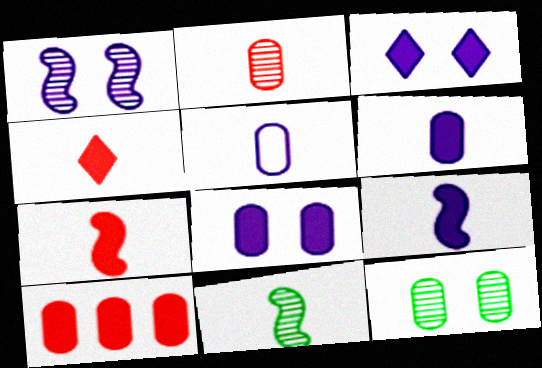[[4, 5, 11], 
[5, 10, 12]]